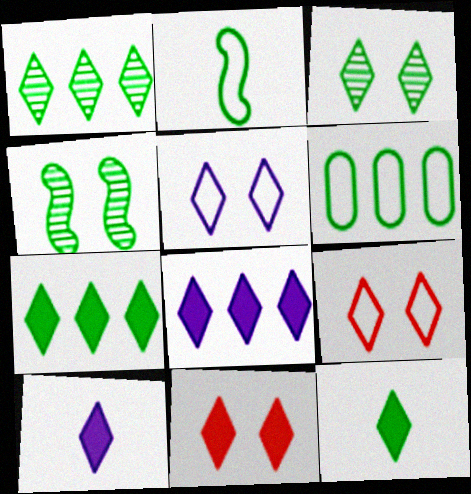[[1, 9, 10], 
[3, 5, 11], 
[4, 6, 12], 
[7, 10, 11], 
[8, 11, 12]]